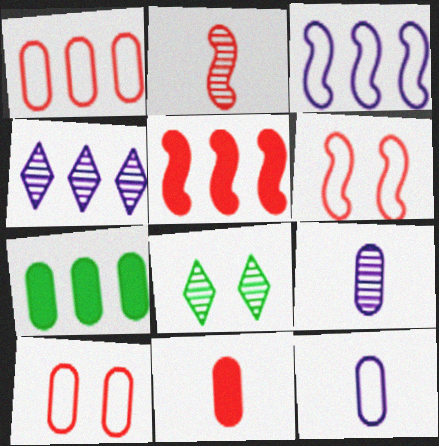[[2, 5, 6], 
[3, 8, 11], 
[5, 8, 12], 
[7, 9, 10]]